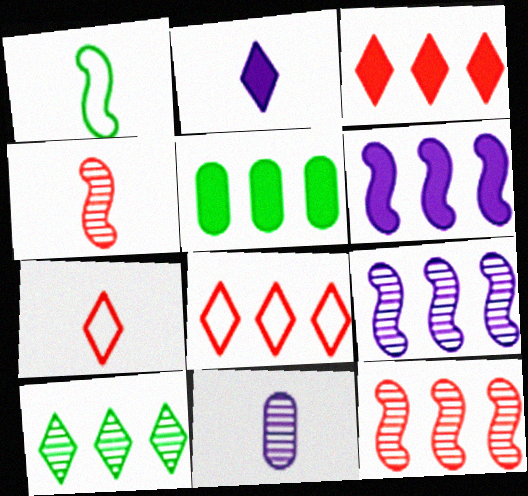[[3, 5, 6], 
[5, 8, 9]]